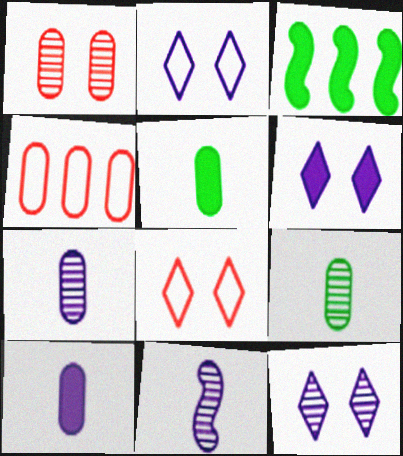[[2, 6, 12], 
[3, 7, 8]]